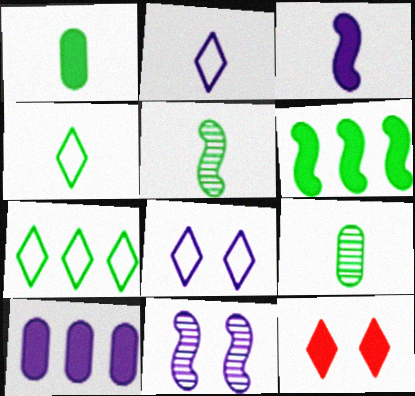[[1, 4, 5], 
[2, 10, 11]]